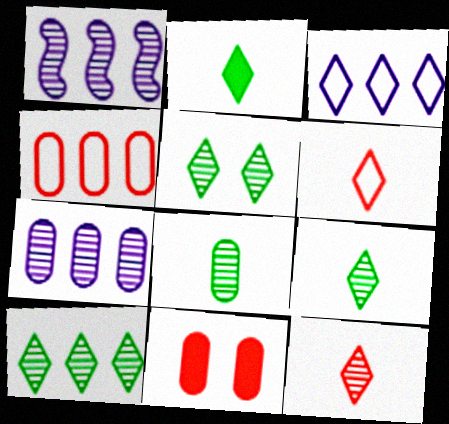[[5, 9, 10]]